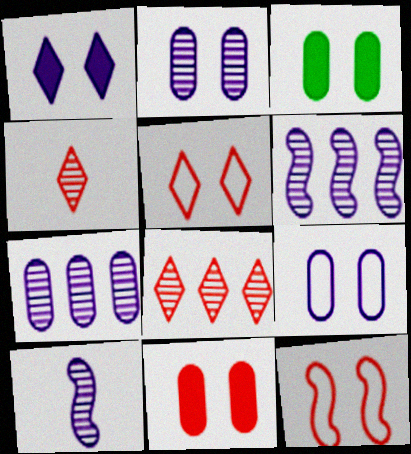[]